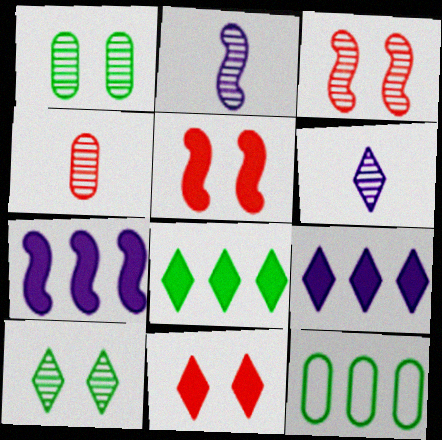[[2, 11, 12], 
[5, 6, 12]]